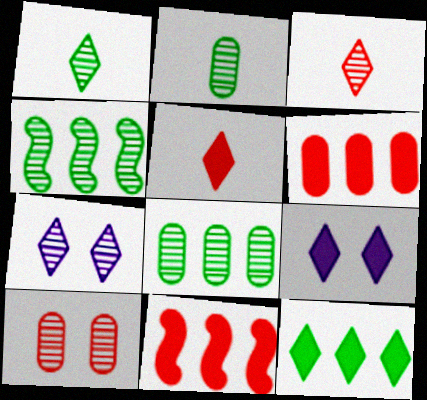[[5, 9, 12]]